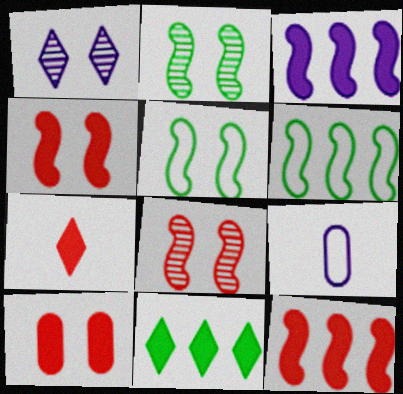[[1, 3, 9], 
[1, 5, 10], 
[7, 10, 12], 
[8, 9, 11]]